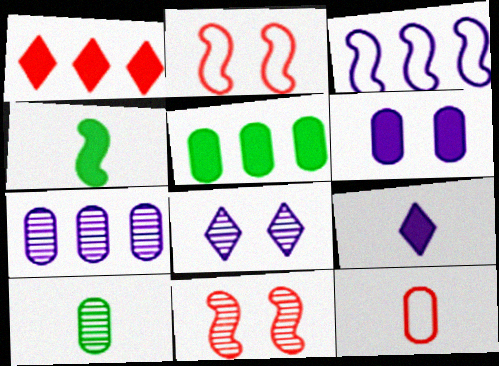[[1, 4, 6], 
[1, 11, 12], 
[3, 4, 11]]